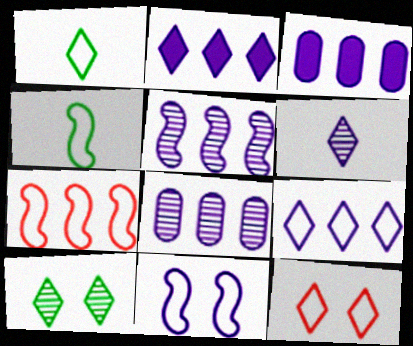[[1, 9, 12], 
[3, 5, 9], 
[3, 6, 11], 
[4, 7, 11]]